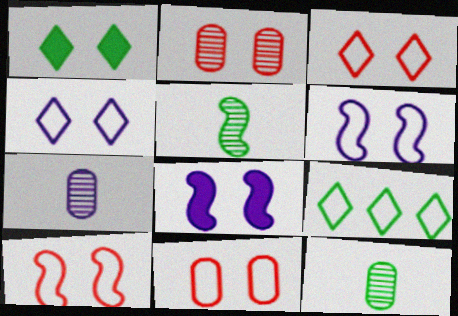[[1, 2, 6], 
[3, 10, 11]]